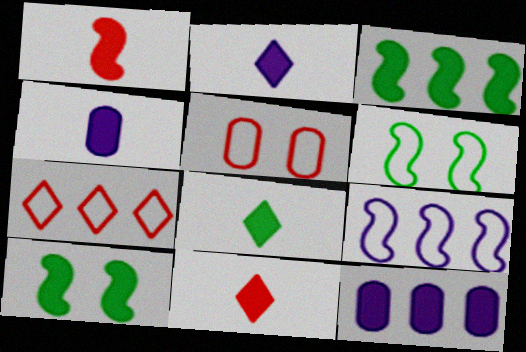[[1, 4, 8], 
[2, 8, 11], 
[10, 11, 12]]